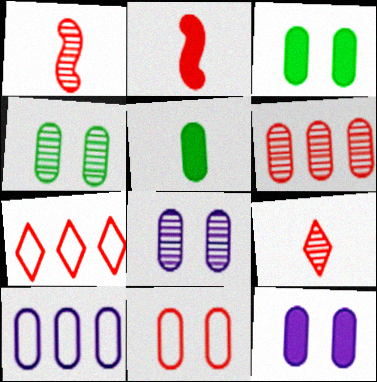[[3, 8, 11], 
[4, 11, 12]]